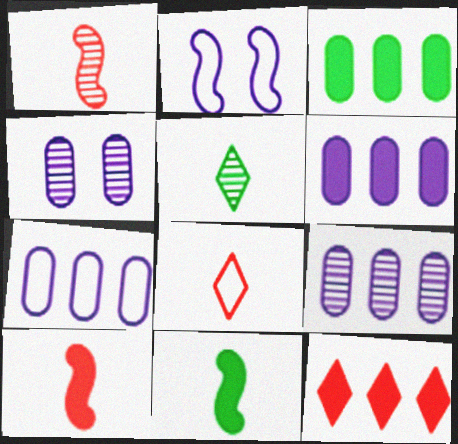[[6, 7, 9]]